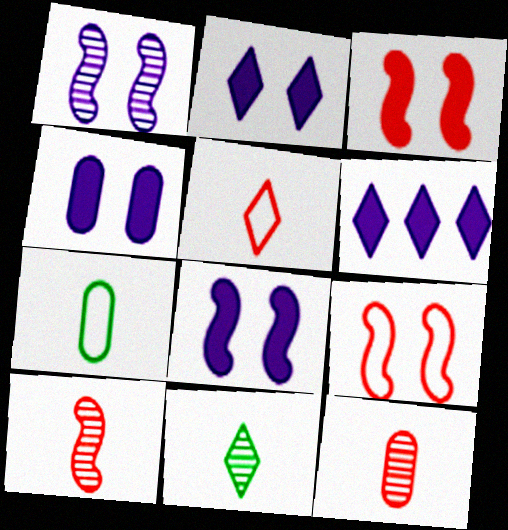[[2, 4, 8]]